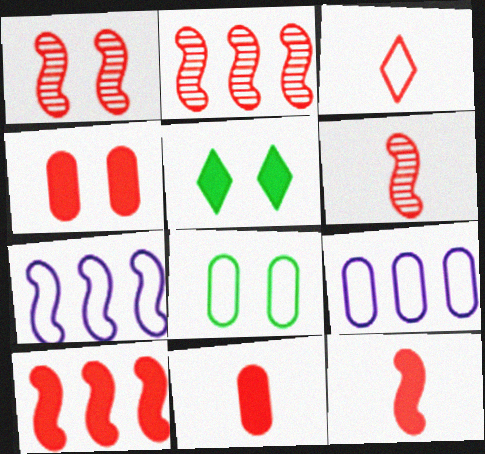[[1, 2, 6], 
[2, 3, 4], 
[3, 6, 11], 
[3, 7, 8], 
[5, 6, 9]]